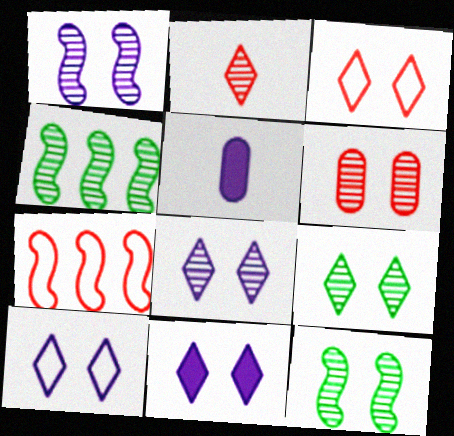[[1, 6, 9], 
[3, 4, 5], 
[3, 9, 11], 
[5, 7, 9], 
[6, 8, 12], 
[8, 10, 11]]